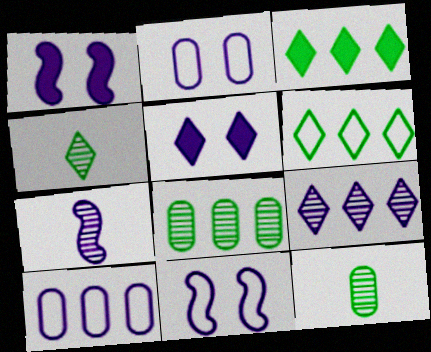[[5, 7, 10]]